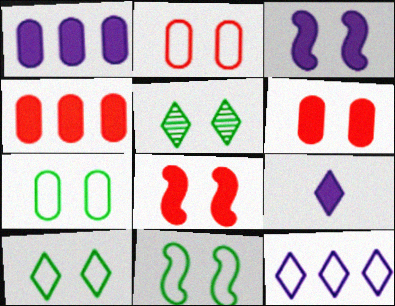[[1, 3, 9], 
[2, 3, 5], 
[7, 10, 11]]